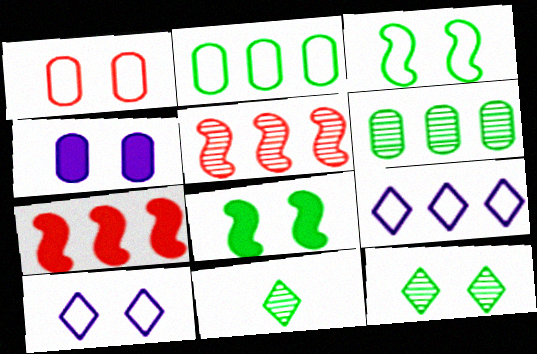[[1, 3, 10], 
[2, 8, 11], 
[6, 7, 9]]